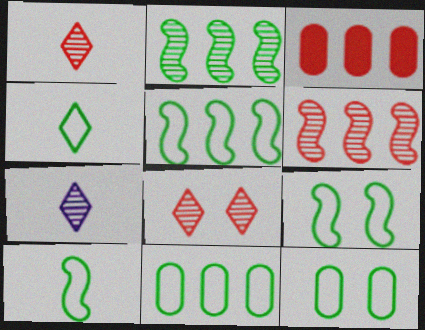[[3, 7, 9], 
[4, 5, 12], 
[4, 9, 11], 
[5, 9, 10]]